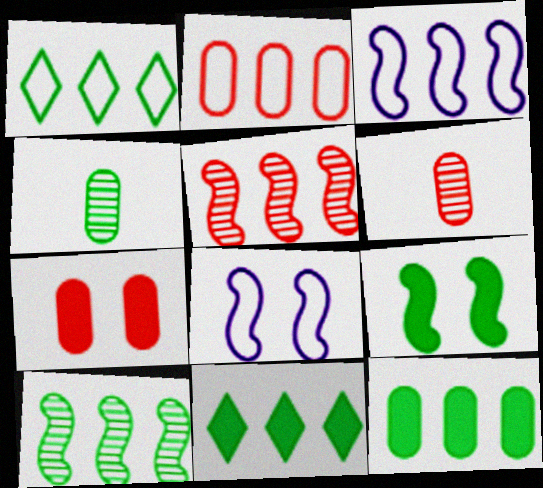[[1, 2, 3], 
[1, 4, 9], 
[1, 10, 12], 
[2, 6, 7], 
[6, 8, 11]]